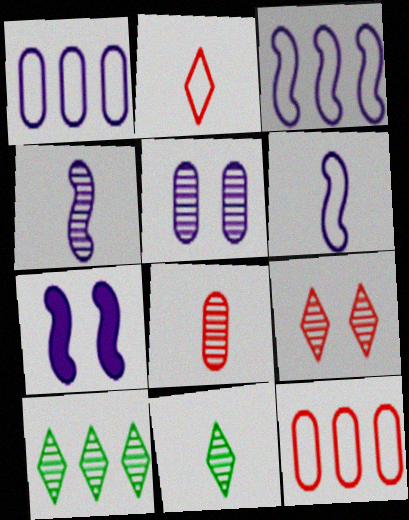[[3, 4, 7], 
[4, 8, 11], 
[7, 11, 12]]